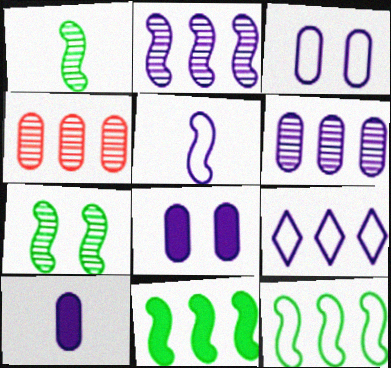[[3, 5, 9], 
[3, 6, 10], 
[4, 9, 11]]